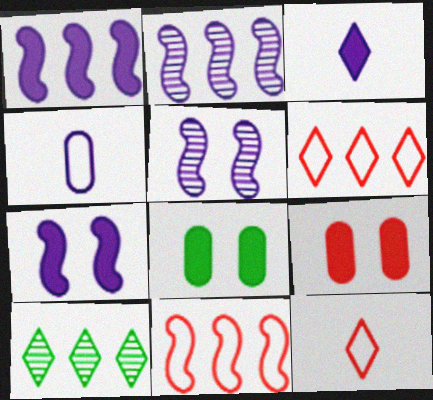[[2, 8, 12]]